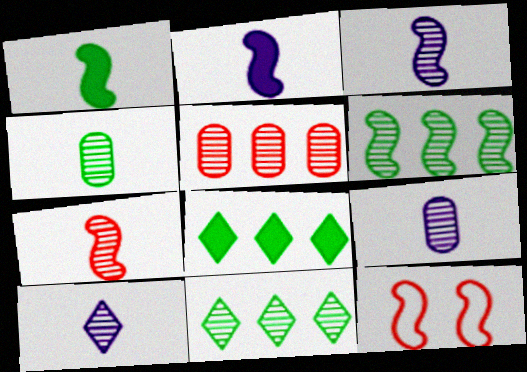[[2, 6, 12], 
[3, 9, 10], 
[4, 7, 10], 
[8, 9, 12]]